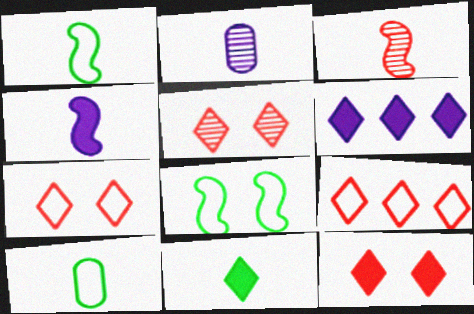[[1, 3, 4], 
[5, 7, 12], 
[6, 11, 12]]